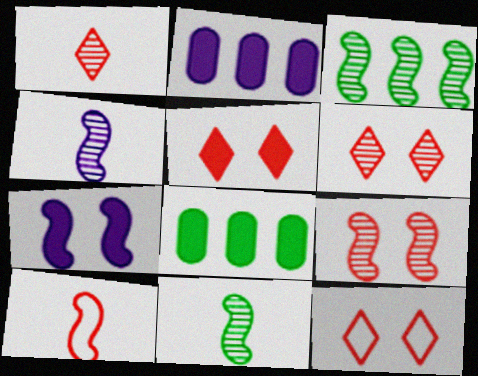[[2, 11, 12], 
[3, 4, 9], 
[3, 7, 10], 
[4, 8, 12], 
[5, 6, 12]]